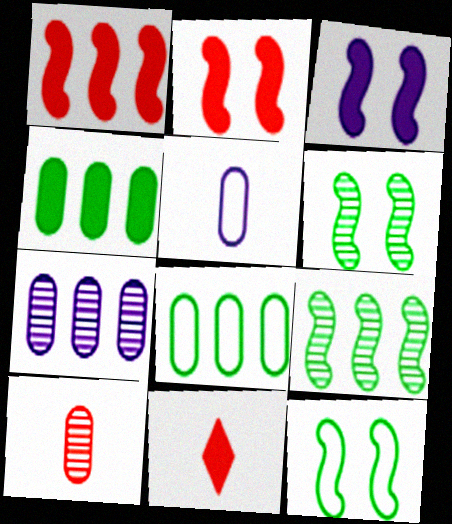[[3, 4, 11], 
[7, 11, 12]]